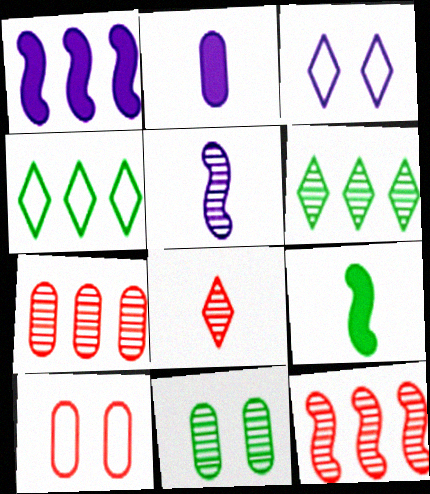[[1, 4, 7], 
[3, 7, 9], 
[4, 9, 11]]